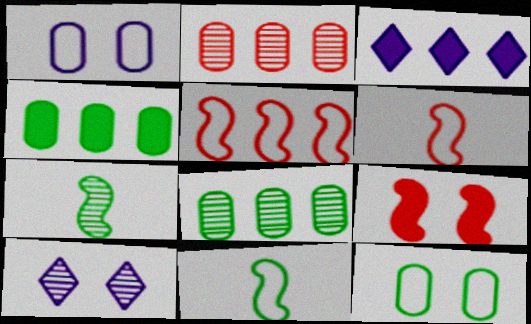[[2, 7, 10], 
[3, 5, 8], 
[4, 6, 10], 
[9, 10, 12]]